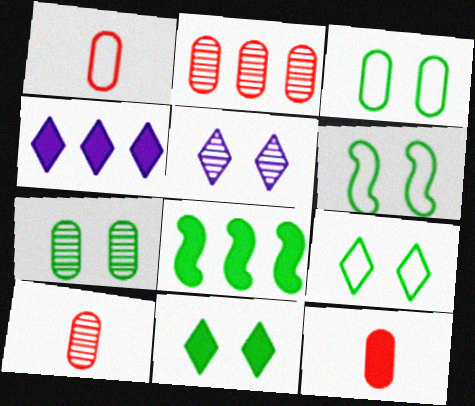[[1, 5, 8], 
[1, 10, 12], 
[3, 6, 9], 
[4, 6, 10], 
[6, 7, 11]]